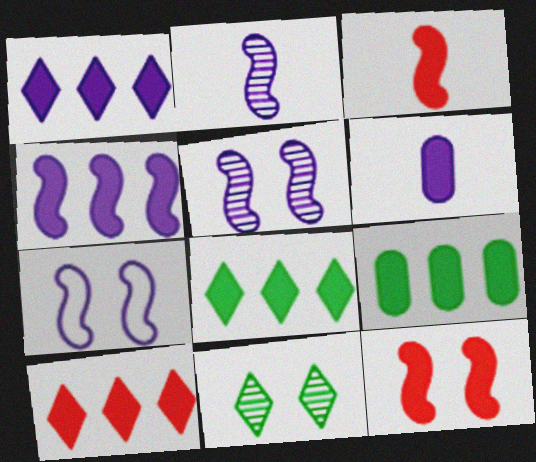[[1, 8, 10], 
[2, 4, 7], 
[4, 9, 10], 
[6, 8, 12]]